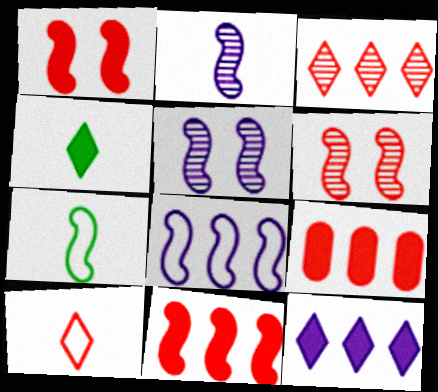[[5, 7, 11], 
[6, 9, 10]]